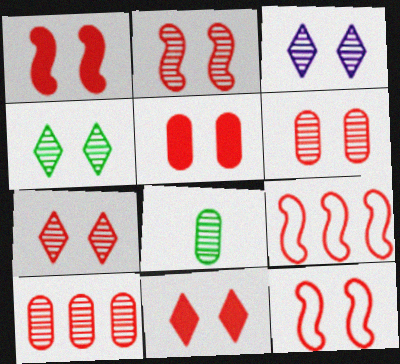[[1, 2, 12], 
[1, 5, 11], 
[2, 6, 7], 
[3, 4, 7], 
[5, 7, 12], 
[6, 11, 12]]